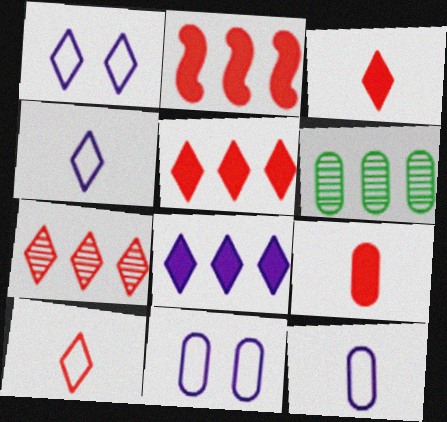[[6, 9, 11]]